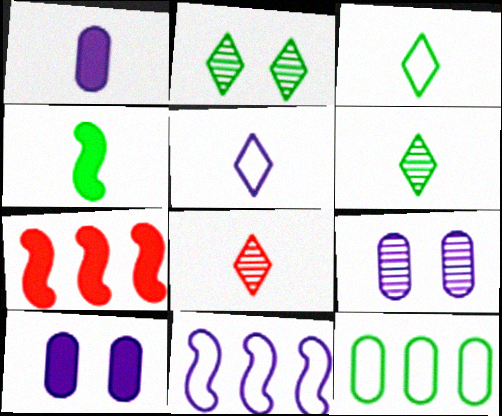[[2, 4, 12], 
[3, 7, 9]]